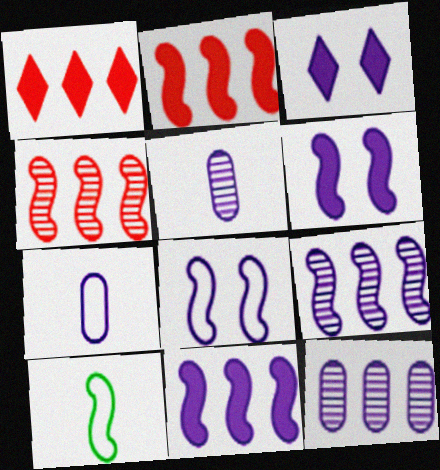[[3, 7, 9], 
[4, 6, 10]]